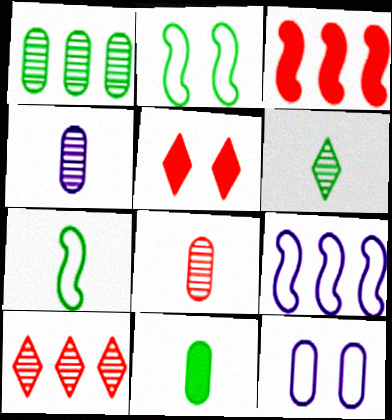[[3, 6, 12], 
[6, 7, 11]]